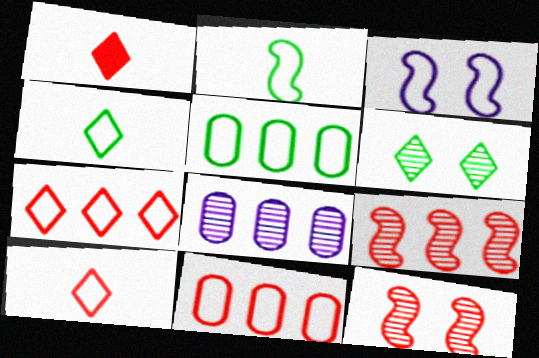[[1, 11, 12], 
[3, 4, 11], 
[3, 5, 10]]